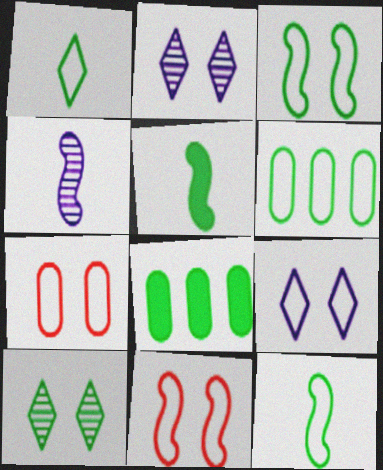[[1, 3, 6], 
[3, 7, 9], 
[5, 6, 10], 
[8, 10, 12]]